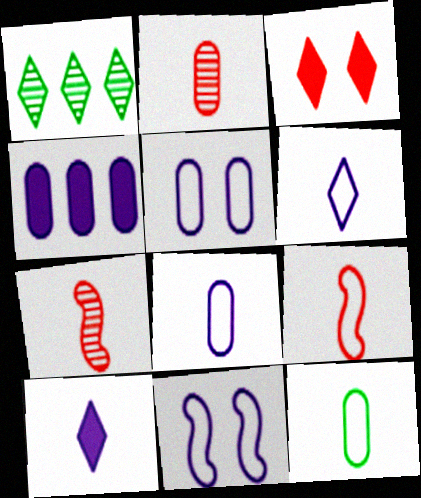[[1, 3, 6], 
[6, 9, 12], 
[7, 10, 12]]